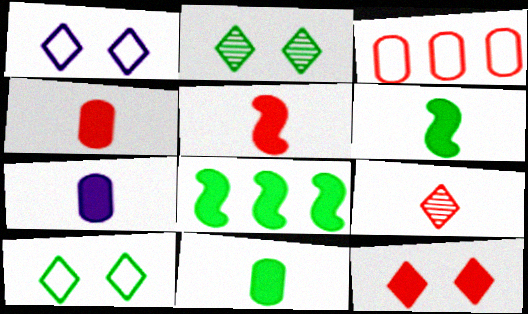[[1, 2, 12], 
[4, 7, 11], 
[7, 8, 12]]